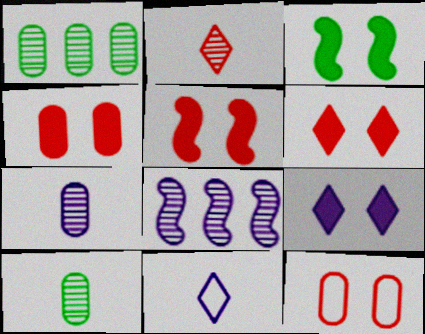[[1, 5, 11], 
[3, 4, 9], 
[4, 5, 6]]